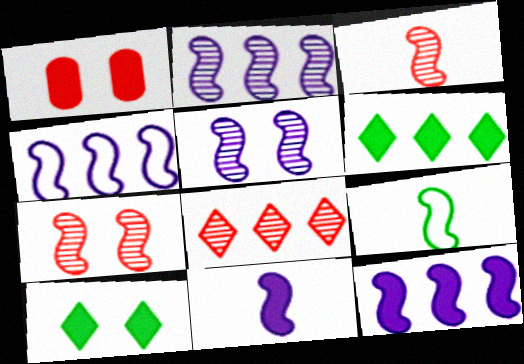[[1, 6, 11], 
[2, 4, 12], 
[3, 9, 11], 
[4, 5, 11], 
[7, 9, 12]]